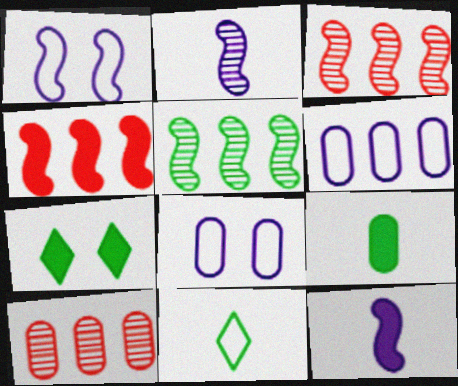[[8, 9, 10]]